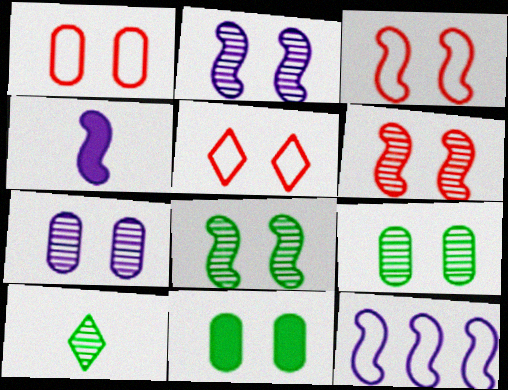[[1, 3, 5], 
[1, 7, 11], 
[2, 4, 12], 
[2, 5, 11], 
[2, 6, 8]]